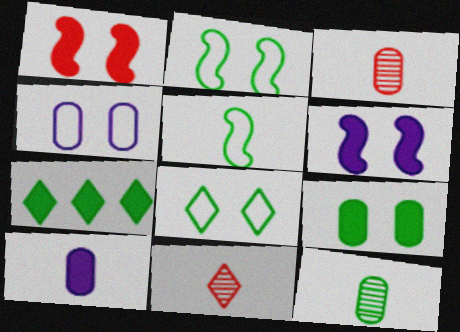[[1, 7, 10], 
[2, 7, 12], 
[5, 10, 11]]